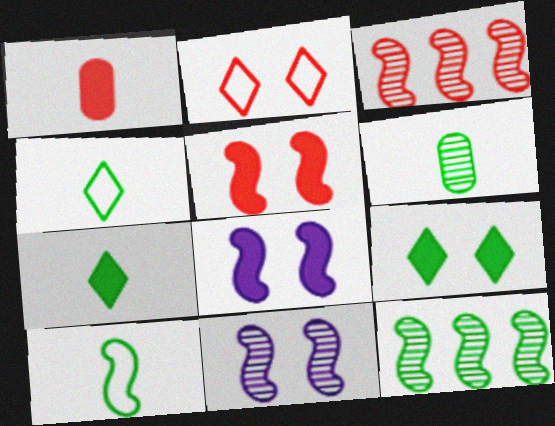[[1, 2, 3], 
[3, 8, 10], 
[6, 7, 10]]